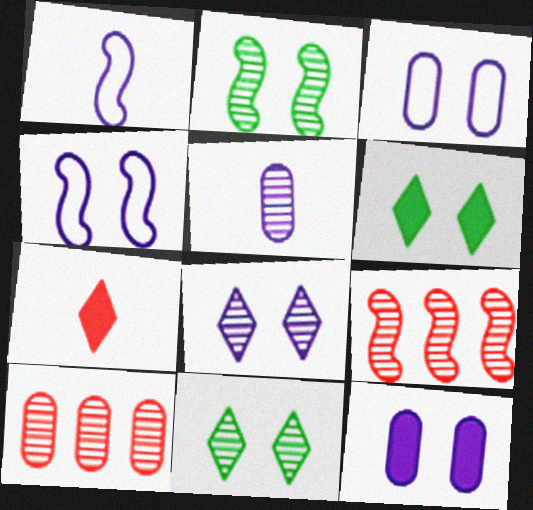[[1, 6, 10], 
[4, 8, 12], 
[5, 9, 11]]